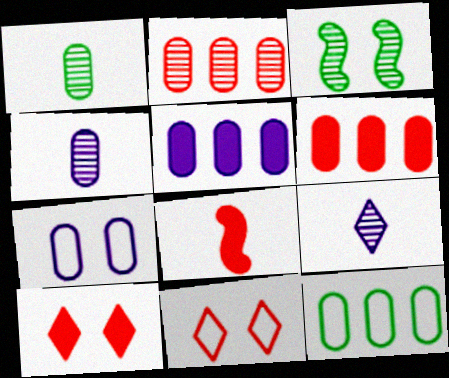[[1, 6, 7], 
[2, 3, 9], 
[2, 5, 12], 
[2, 8, 11], 
[3, 7, 10], 
[4, 5, 7], 
[6, 8, 10]]